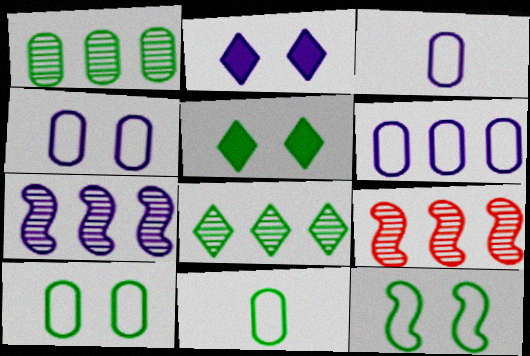[[2, 3, 7], 
[2, 9, 11], 
[3, 4, 6], 
[3, 5, 9]]